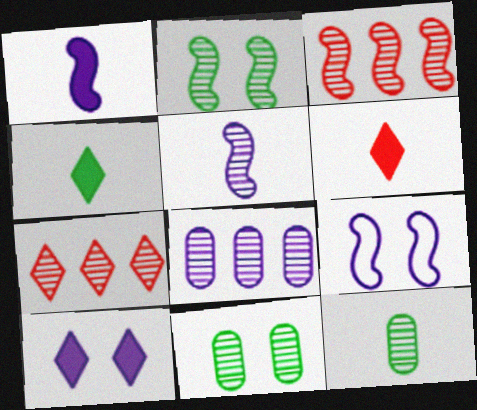[[2, 3, 5], 
[5, 7, 11]]